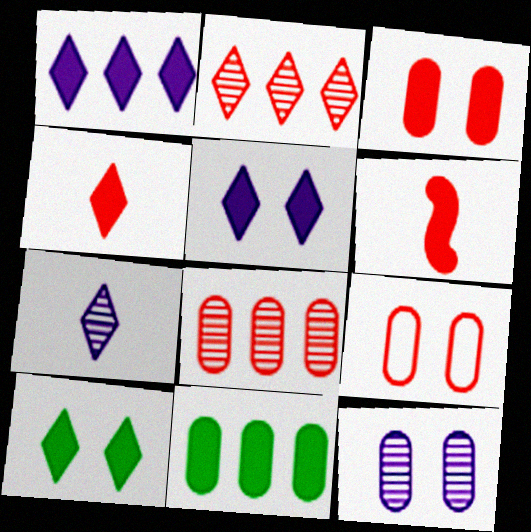[[1, 4, 10], 
[2, 6, 9], 
[5, 6, 11]]